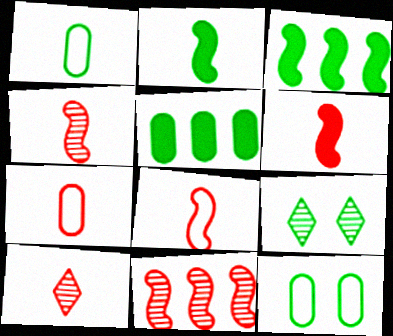[[1, 3, 9], 
[4, 6, 8], 
[6, 7, 10]]